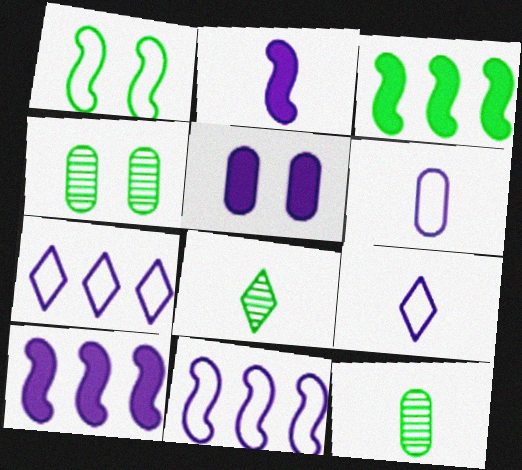[]